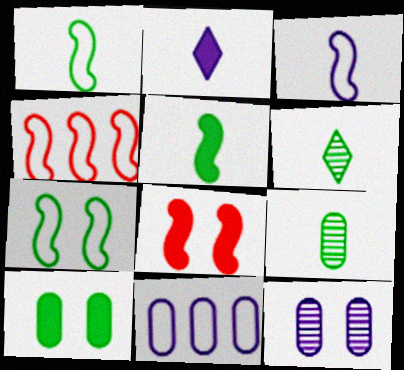[[3, 4, 7], 
[6, 8, 11]]